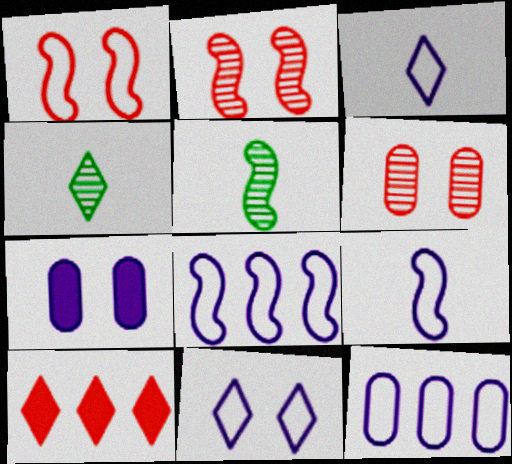[[4, 10, 11], 
[9, 11, 12]]